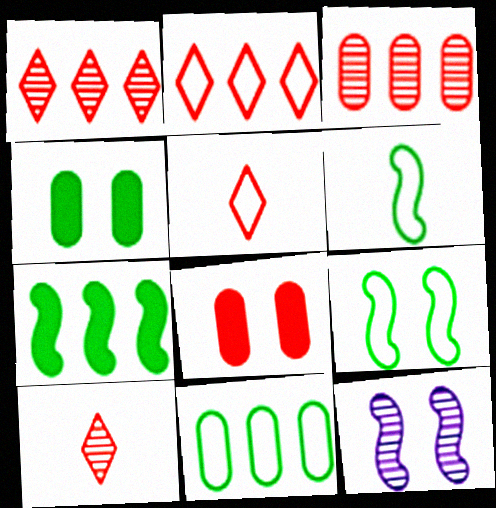[]